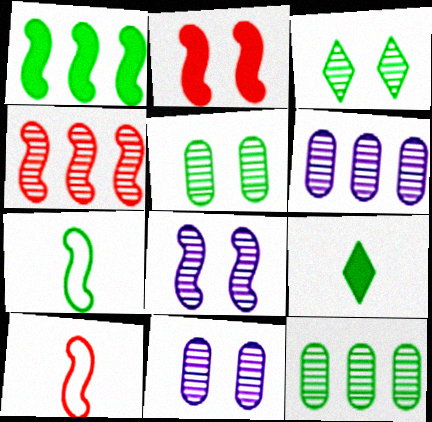[[1, 8, 10], 
[2, 4, 10]]